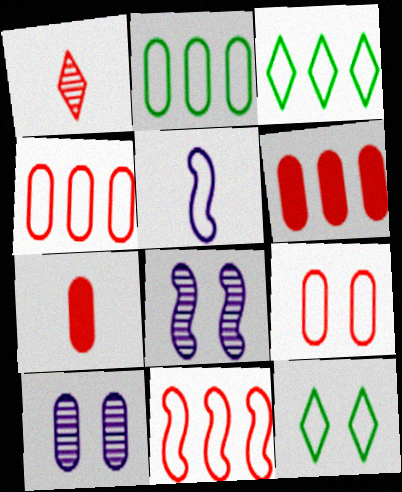[[2, 7, 10], 
[3, 5, 9], 
[3, 7, 8], 
[4, 5, 12]]